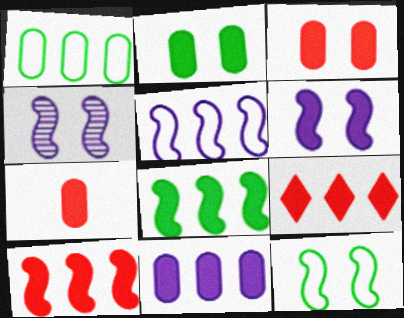[[2, 7, 11], 
[8, 9, 11]]